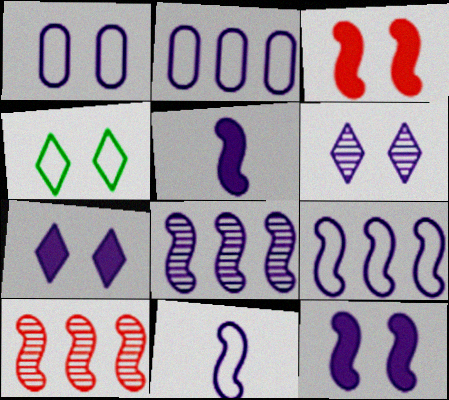[[1, 6, 12], 
[2, 5, 6], 
[8, 11, 12]]